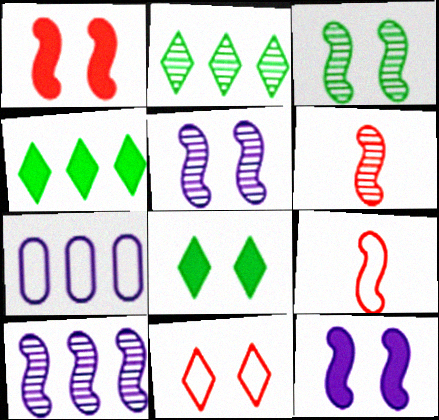[[3, 6, 10], 
[6, 7, 8]]